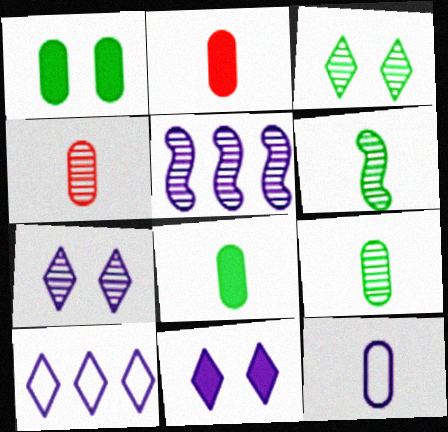[[2, 9, 12], 
[3, 4, 5], 
[4, 8, 12], 
[5, 11, 12]]